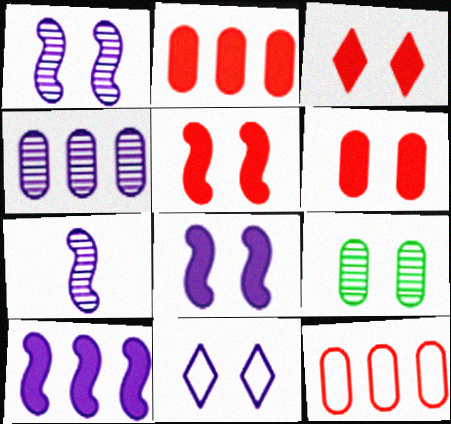[[3, 5, 6], 
[5, 9, 11]]